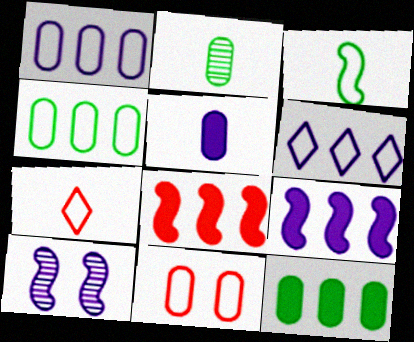[[3, 6, 11], 
[3, 8, 10], 
[5, 6, 10], 
[7, 10, 12]]